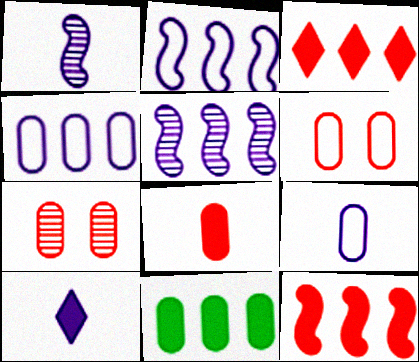[[1, 9, 10], 
[7, 9, 11]]